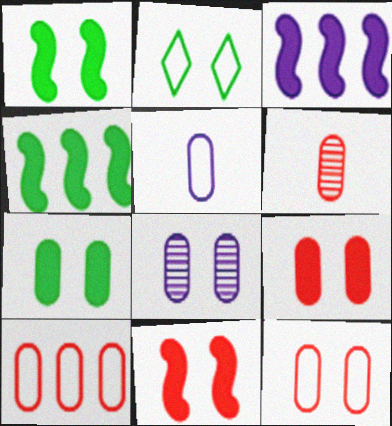[[2, 3, 6], 
[2, 8, 11], 
[6, 9, 10], 
[7, 8, 12]]